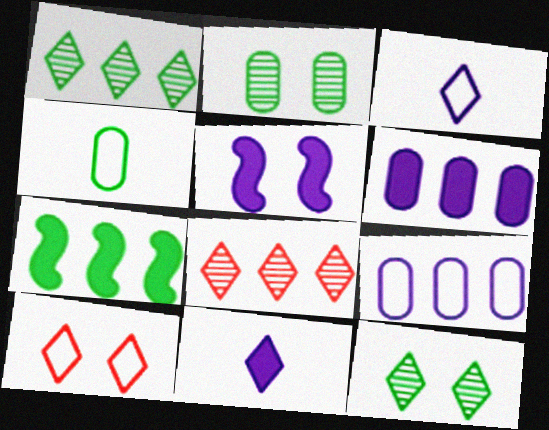[[1, 10, 11], 
[2, 5, 10], 
[4, 5, 8], 
[4, 7, 12], 
[5, 6, 11], 
[7, 8, 9]]